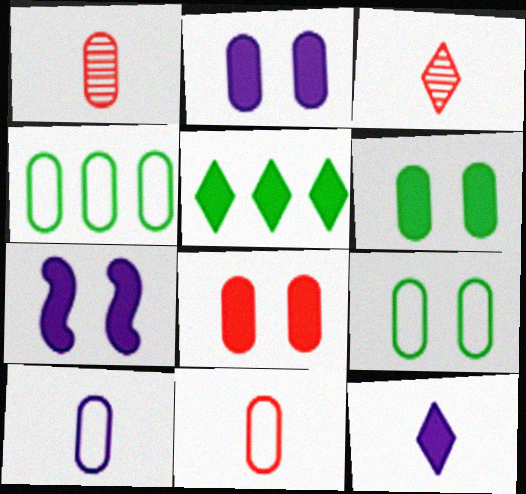[[1, 2, 4], 
[2, 6, 8], 
[3, 4, 7]]